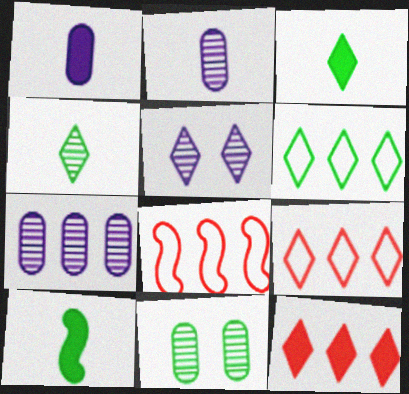[[3, 5, 9], 
[6, 10, 11]]